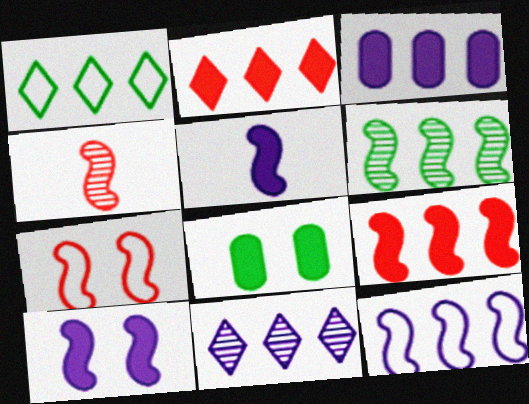[[1, 2, 11], 
[2, 5, 8], 
[3, 11, 12], 
[4, 7, 9], 
[5, 6, 7], 
[6, 9, 12]]